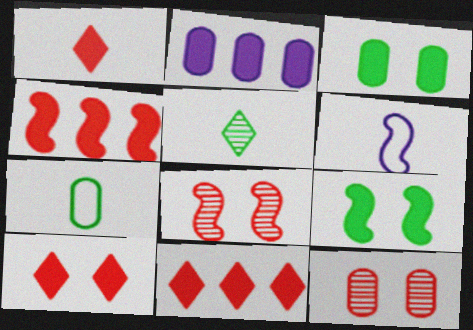[[1, 2, 9], 
[1, 10, 11], 
[2, 7, 12]]